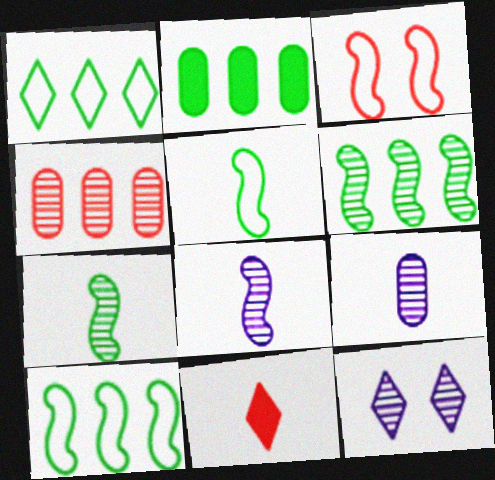[[1, 2, 6], 
[1, 11, 12], 
[3, 4, 11], 
[4, 7, 12], 
[5, 9, 11]]